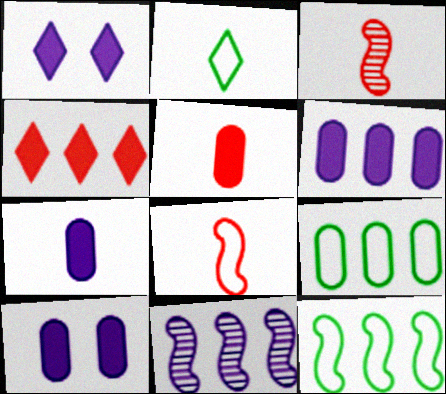[[1, 3, 9], 
[2, 3, 7], 
[4, 9, 11], 
[6, 7, 10]]